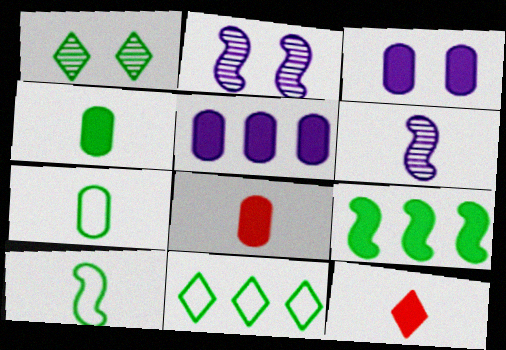[[1, 7, 9], 
[2, 8, 11], 
[3, 9, 12], 
[6, 7, 12]]